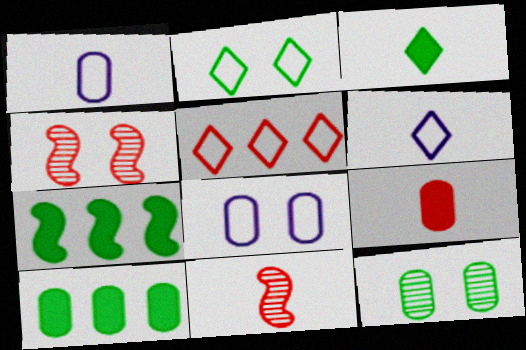[[1, 3, 11], 
[2, 5, 6], 
[4, 5, 9], 
[4, 6, 10]]